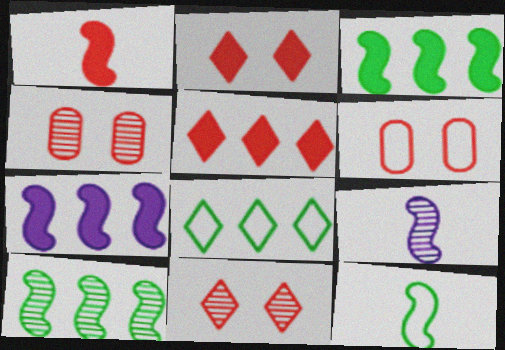[[1, 9, 12]]